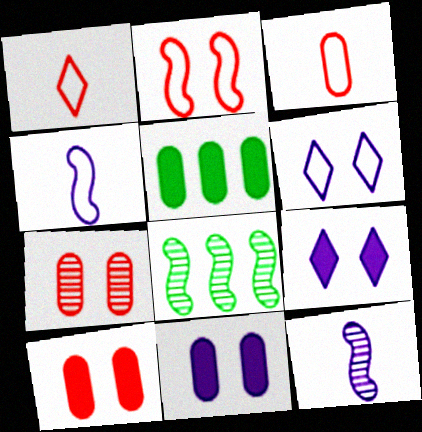[[1, 8, 11], 
[3, 8, 9]]